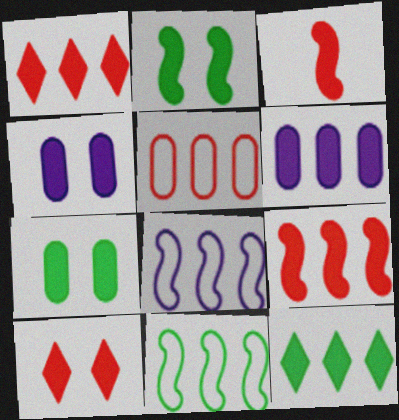[[2, 4, 10], 
[3, 4, 12], 
[6, 9, 12]]